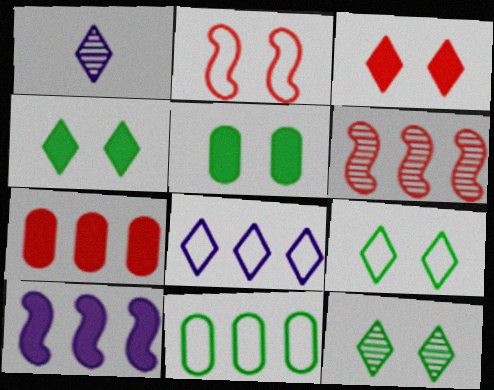[[4, 9, 12]]